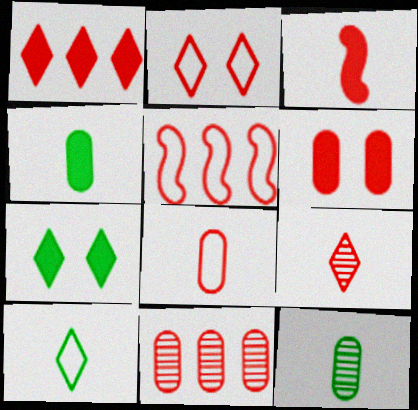[[1, 2, 9], 
[1, 3, 6], 
[1, 5, 11], 
[2, 3, 11], 
[2, 5, 8], 
[3, 8, 9], 
[5, 6, 9], 
[6, 8, 11]]